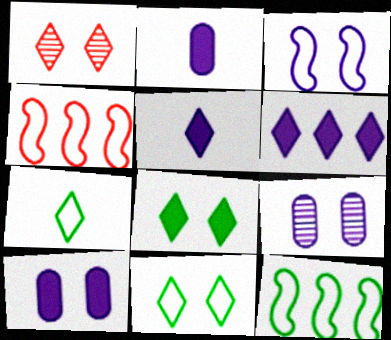[[1, 2, 12], 
[1, 6, 7]]